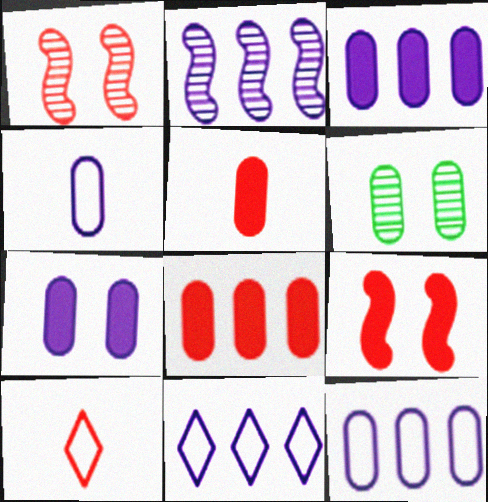[[1, 8, 10], 
[2, 3, 11], 
[4, 6, 8], 
[5, 6, 12]]